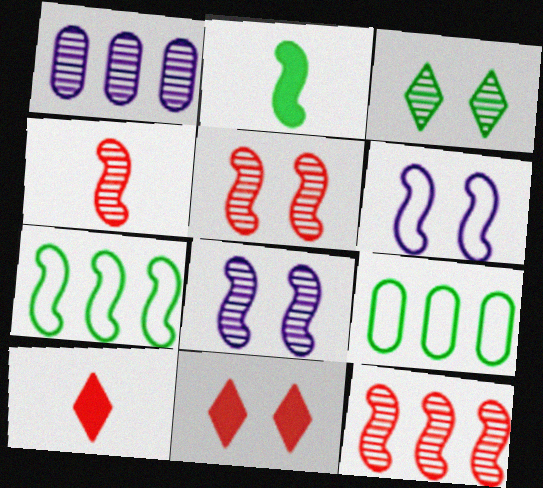[[1, 3, 4], 
[2, 3, 9], 
[2, 6, 12], 
[4, 5, 12], 
[8, 9, 10]]